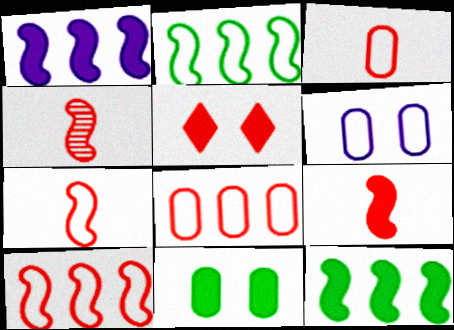[[4, 5, 8], 
[4, 7, 9]]